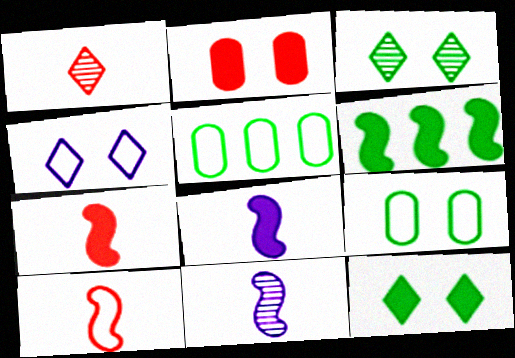[[4, 5, 10]]